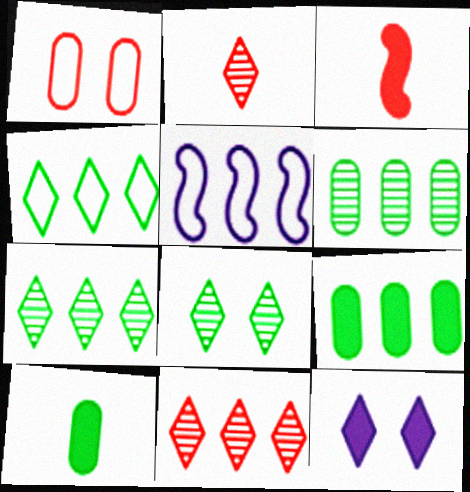[[1, 3, 11], 
[2, 4, 12], 
[3, 9, 12], 
[5, 9, 11]]